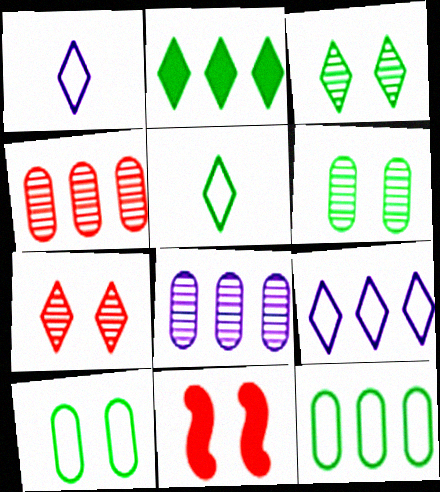[[1, 2, 7], 
[2, 3, 5], 
[5, 8, 11]]